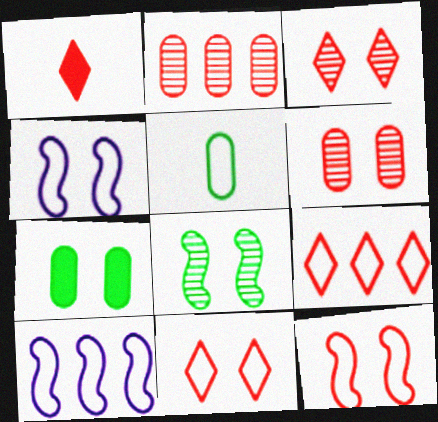[[1, 2, 12], 
[1, 3, 9], 
[3, 4, 7], 
[4, 5, 9], 
[5, 10, 11]]